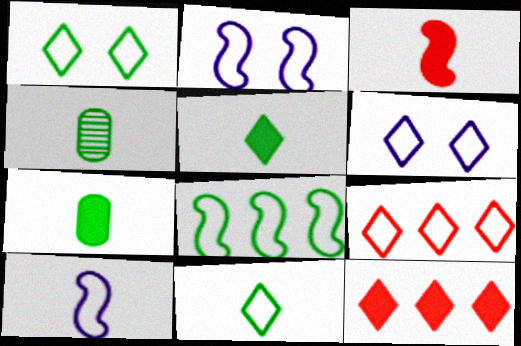[[2, 4, 12], 
[6, 9, 11]]